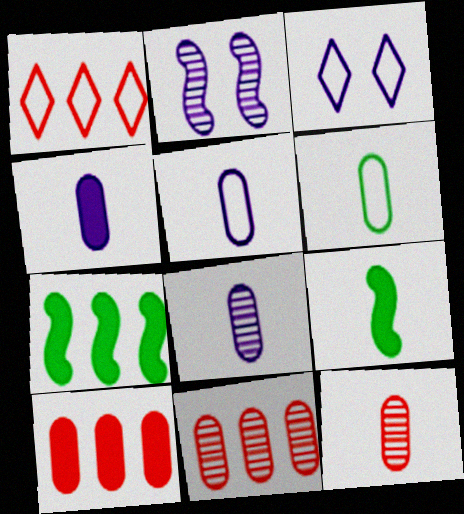[[3, 7, 12], 
[3, 9, 11], 
[4, 5, 8], 
[4, 6, 12]]